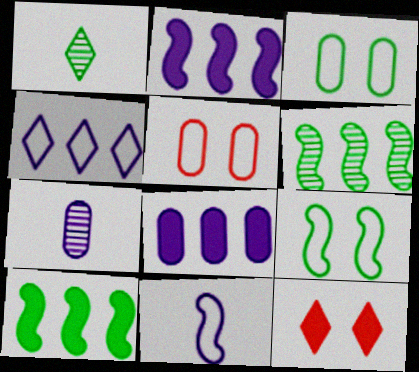[[1, 2, 5], 
[1, 3, 10], 
[1, 4, 12]]